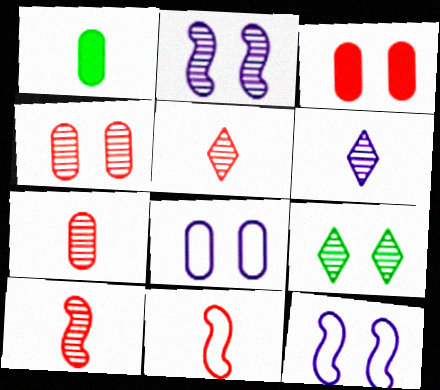[[1, 6, 11], 
[2, 4, 9], 
[3, 9, 12], 
[5, 7, 10]]